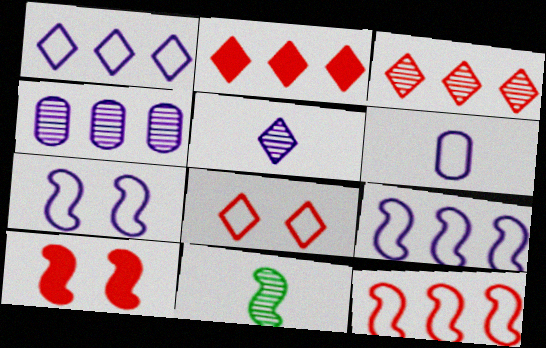[[1, 6, 7], 
[9, 10, 11]]